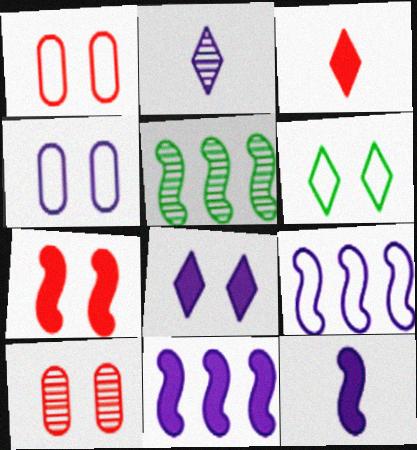[[2, 4, 11], 
[2, 5, 10], 
[3, 4, 5]]